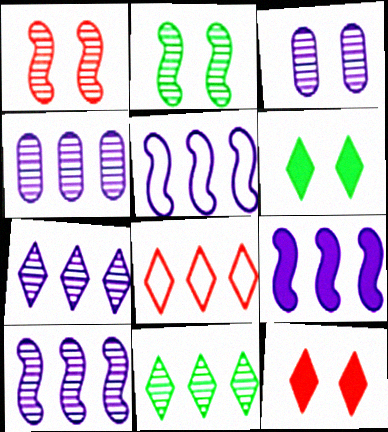[[4, 7, 10], 
[5, 9, 10]]